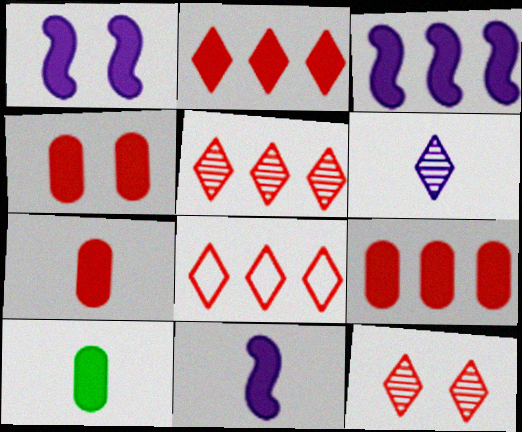[[1, 2, 10], 
[1, 3, 11], 
[2, 5, 8], 
[4, 7, 9]]